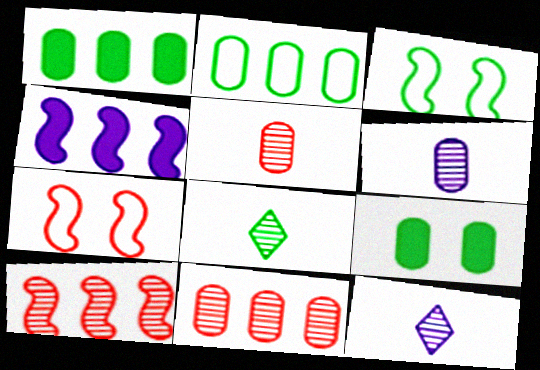[[1, 3, 8], 
[1, 7, 12]]